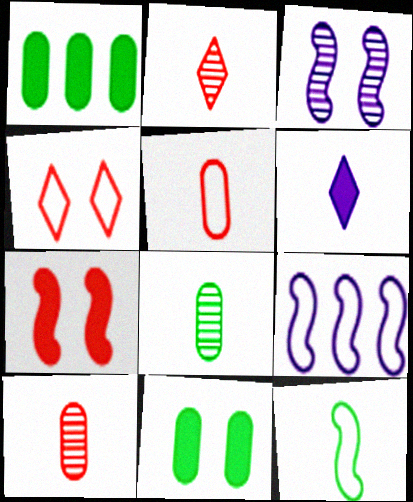[[1, 6, 7], 
[2, 9, 11], 
[3, 4, 11], 
[6, 10, 12]]